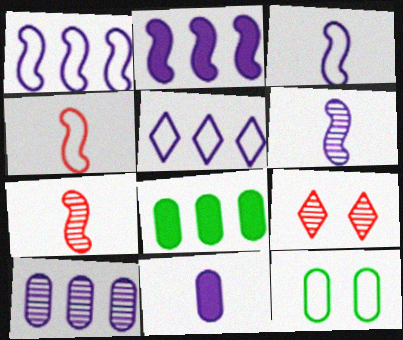[[2, 5, 10], 
[3, 8, 9], 
[4, 5, 12]]